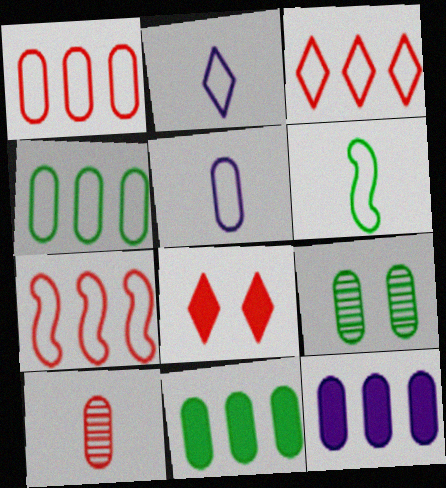[[1, 3, 7], 
[7, 8, 10]]